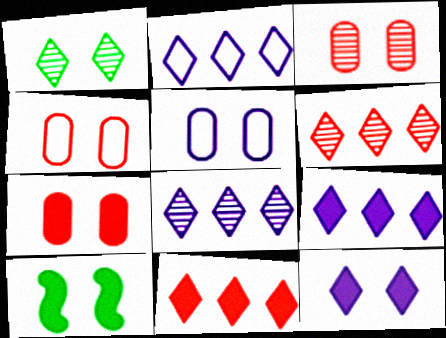[[2, 8, 9], 
[3, 4, 7], 
[7, 10, 12]]